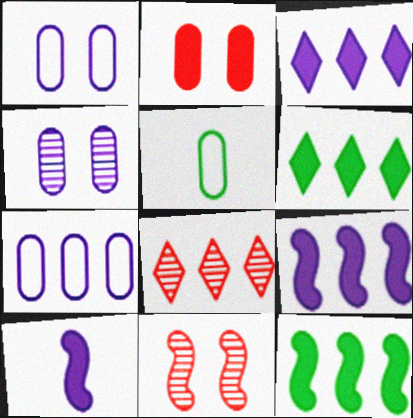[[2, 6, 10], 
[3, 5, 11], 
[7, 8, 12]]